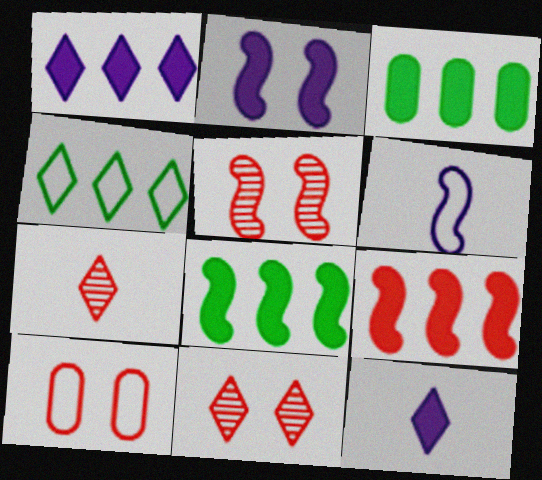[[1, 3, 9], 
[3, 6, 11], 
[4, 6, 10], 
[4, 11, 12], 
[5, 6, 8], 
[7, 9, 10]]